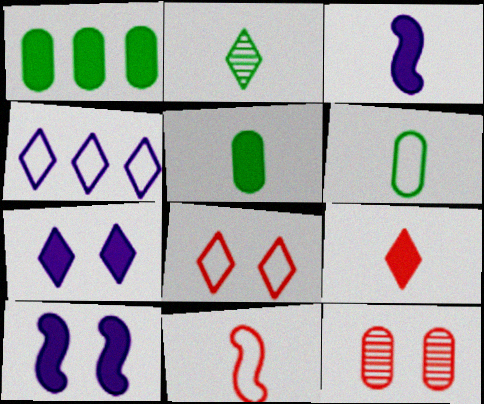[[1, 9, 10], 
[3, 5, 9]]